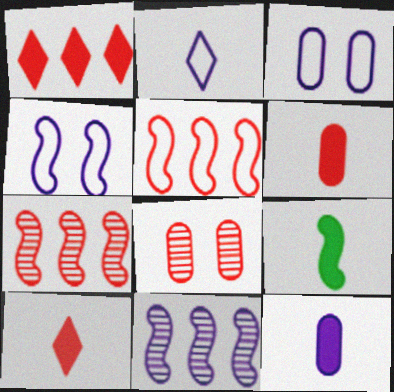[[4, 7, 9], 
[5, 8, 10], 
[9, 10, 12]]